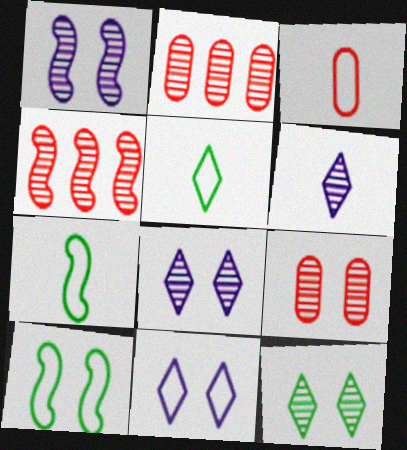[[1, 9, 12]]